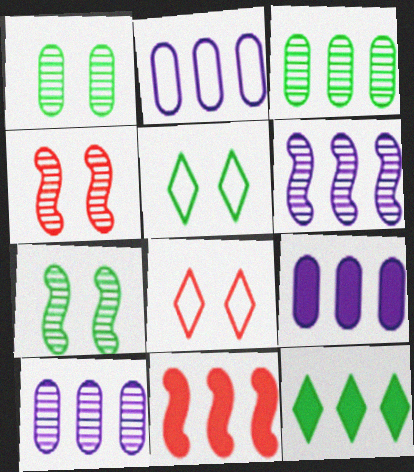[[2, 9, 10], 
[9, 11, 12]]